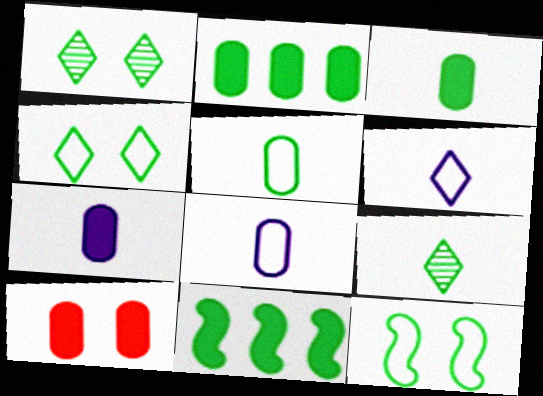[[1, 5, 11], 
[2, 7, 10], 
[2, 9, 12]]